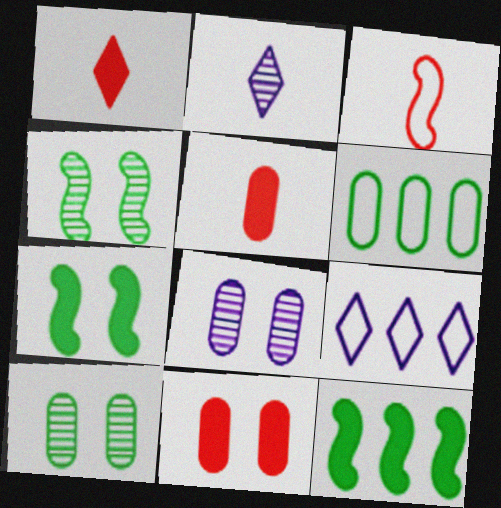[[4, 5, 9], 
[5, 6, 8]]